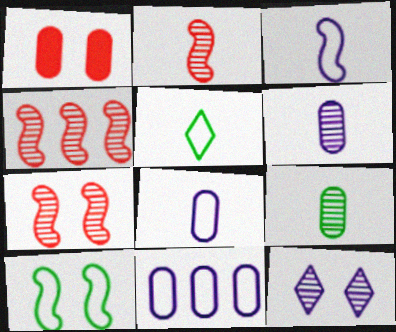[[1, 9, 11], 
[1, 10, 12], 
[2, 4, 7], 
[4, 9, 12]]